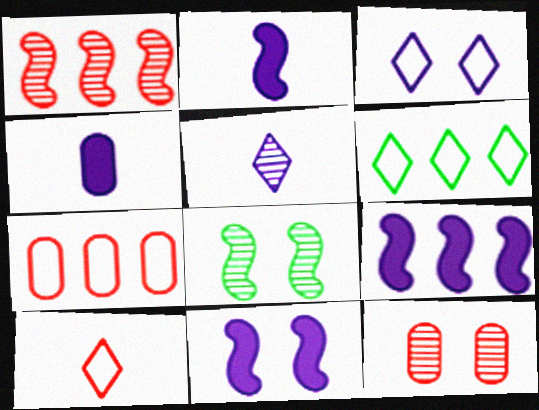[[2, 6, 12], 
[2, 9, 11], 
[3, 6, 10]]